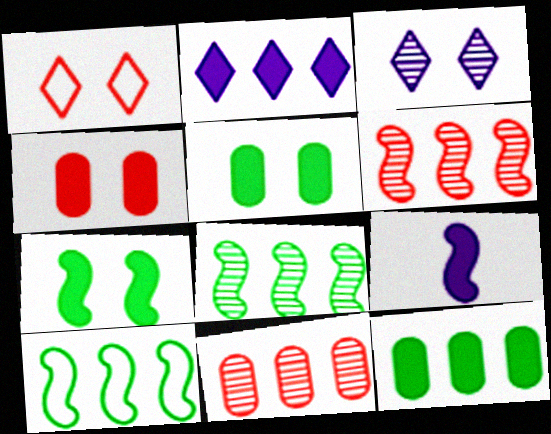[[2, 10, 11]]